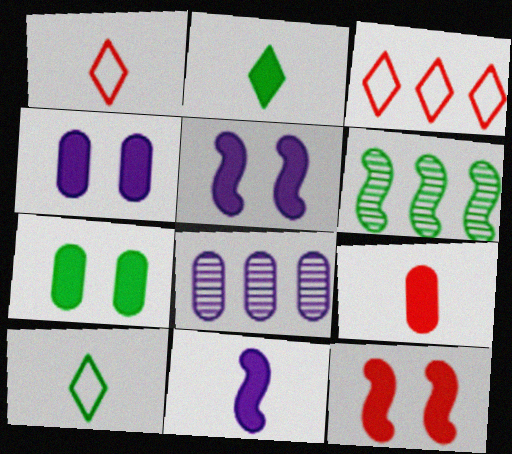[[1, 4, 6], 
[2, 9, 11], 
[6, 7, 10], 
[8, 10, 12]]